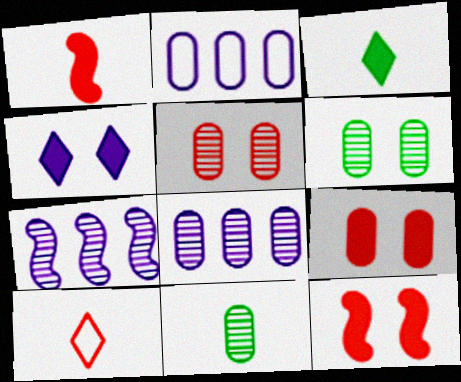[[2, 9, 11], 
[5, 8, 11]]